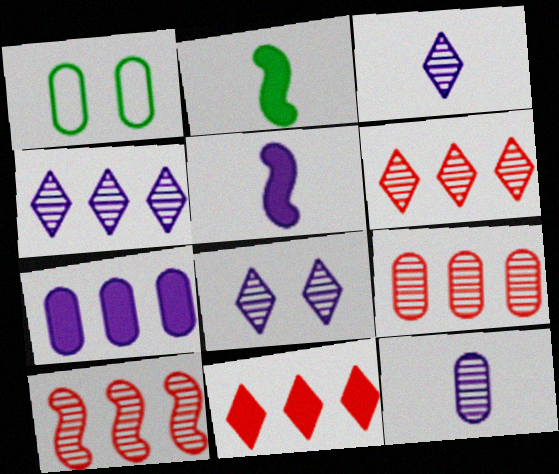[[1, 5, 6], 
[3, 4, 8], 
[6, 9, 10]]